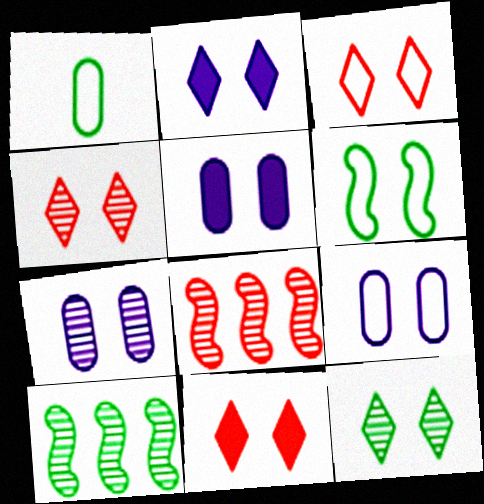[[1, 2, 8], 
[2, 3, 12], 
[3, 4, 11], 
[3, 6, 9], 
[4, 5, 6], 
[5, 7, 9], 
[6, 7, 11]]